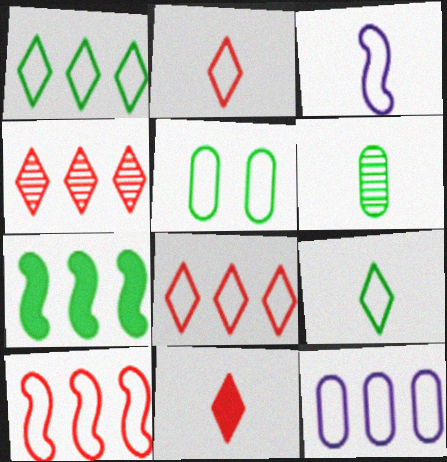[[1, 10, 12], 
[3, 5, 8], 
[3, 6, 11], 
[4, 7, 12]]